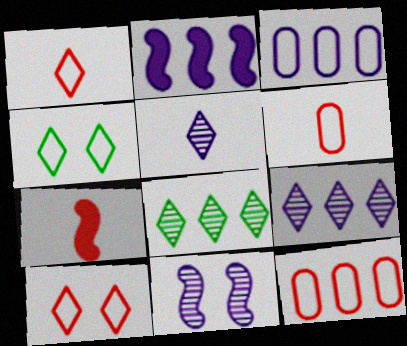[[2, 3, 9], 
[2, 8, 12]]